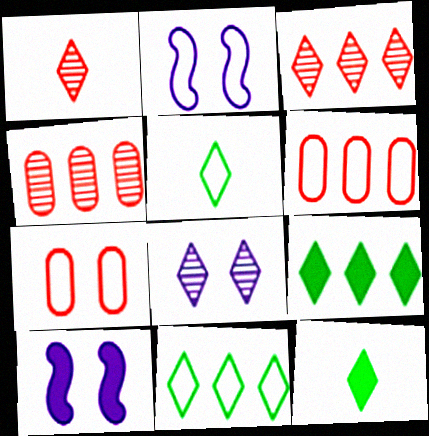[[2, 4, 12], 
[2, 5, 6], 
[4, 5, 10]]